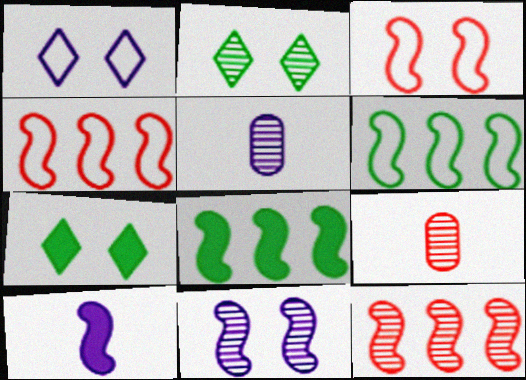[[1, 8, 9], 
[2, 5, 12], 
[4, 5, 7]]